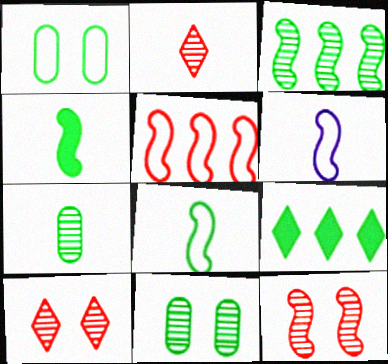[[8, 9, 11]]